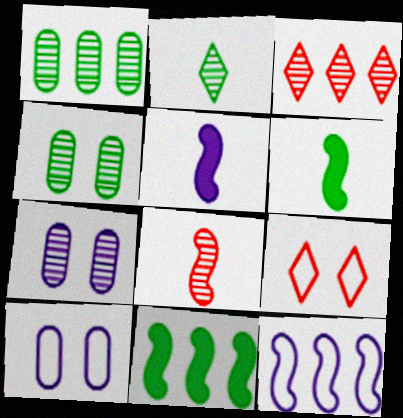[[1, 5, 9], 
[3, 6, 10]]